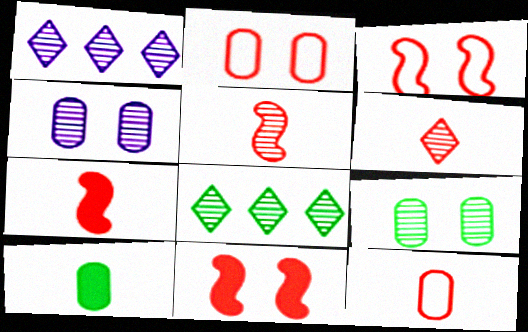[[1, 3, 10], 
[1, 5, 9], 
[4, 5, 8], 
[6, 7, 12]]